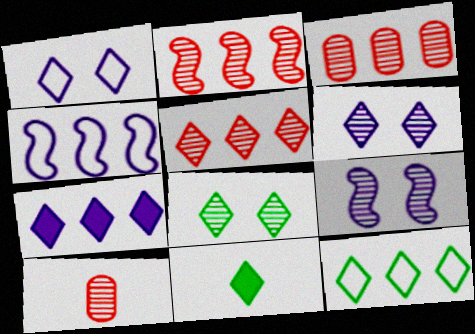[[1, 5, 11], 
[2, 3, 5], 
[5, 7, 12], 
[8, 11, 12]]